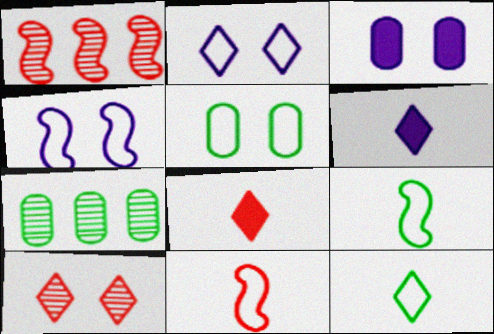[[1, 3, 12], 
[1, 5, 6], 
[4, 7, 8]]